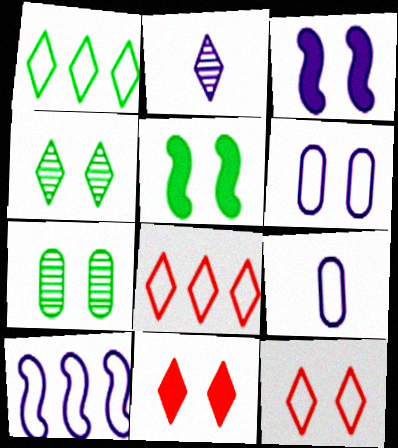[[1, 2, 11], 
[3, 7, 12]]